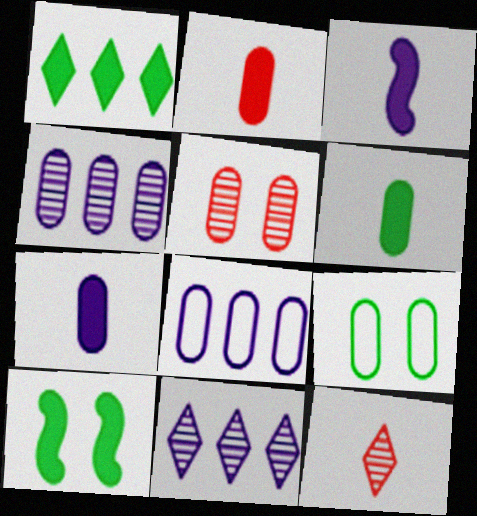[[1, 6, 10], 
[2, 4, 9], 
[2, 6, 7], 
[5, 6, 8], 
[8, 10, 12]]